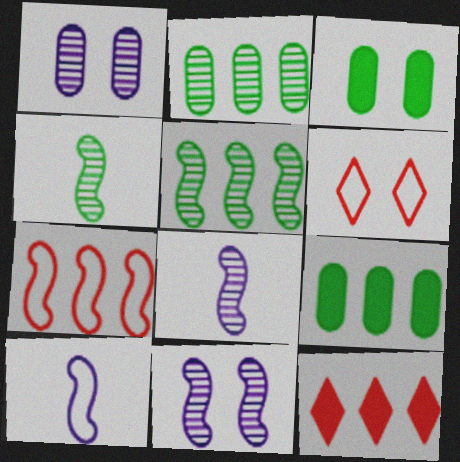[[3, 6, 11], 
[6, 8, 9]]